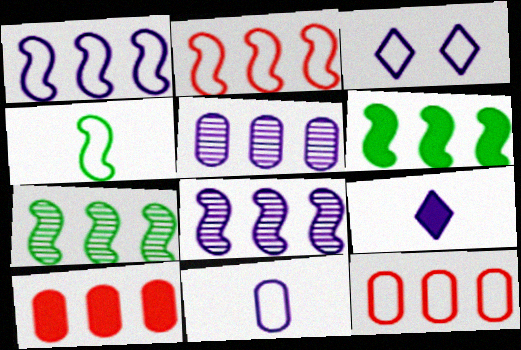[[1, 3, 11], 
[2, 6, 8], 
[3, 4, 12]]